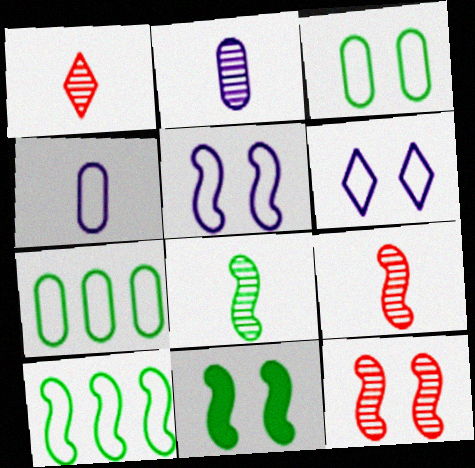[[1, 2, 8], 
[5, 11, 12], 
[8, 10, 11]]